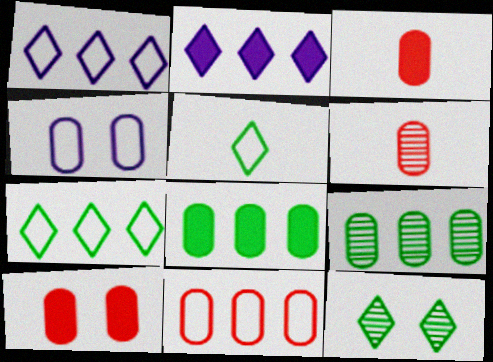[[3, 4, 9], 
[4, 6, 8], 
[6, 10, 11]]